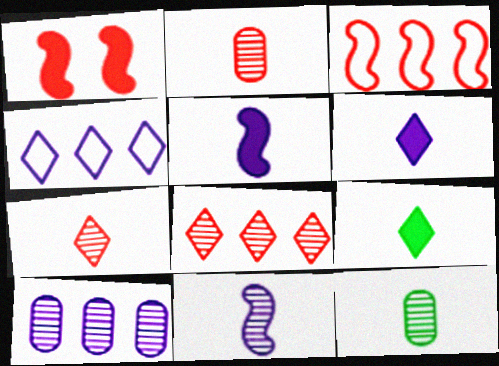[[1, 4, 12], 
[7, 11, 12]]